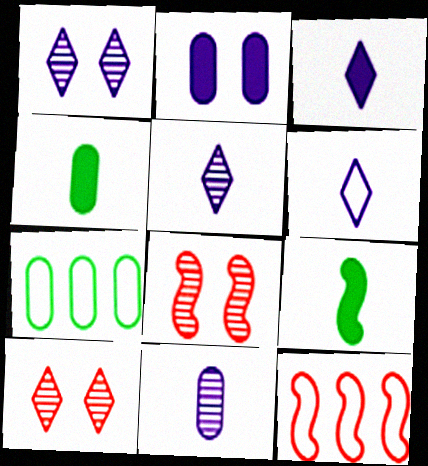[[1, 4, 12], 
[3, 5, 6], 
[3, 7, 8]]